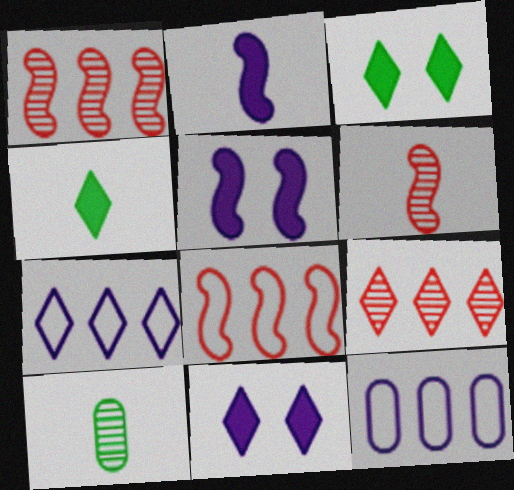[[3, 6, 12], 
[8, 10, 11]]